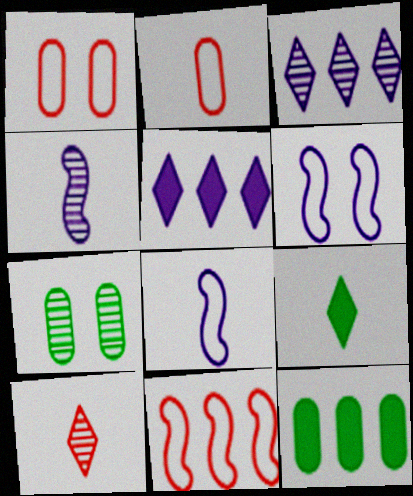[[2, 4, 9], 
[3, 11, 12], 
[6, 10, 12]]